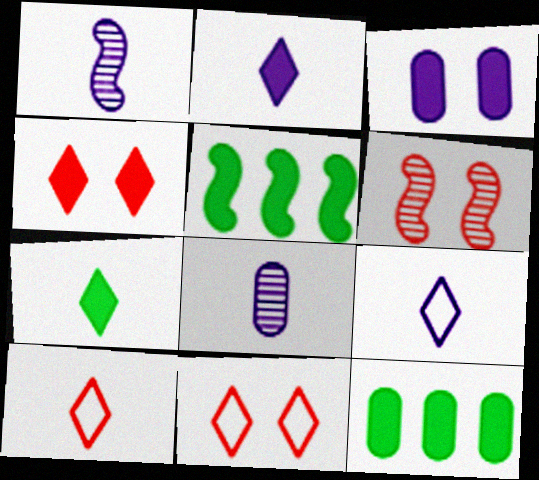[[1, 11, 12], 
[5, 8, 11], 
[6, 9, 12]]